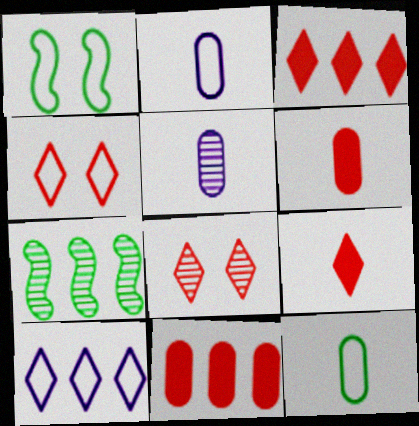[[1, 3, 5], 
[5, 6, 12], 
[5, 7, 8], 
[7, 10, 11]]